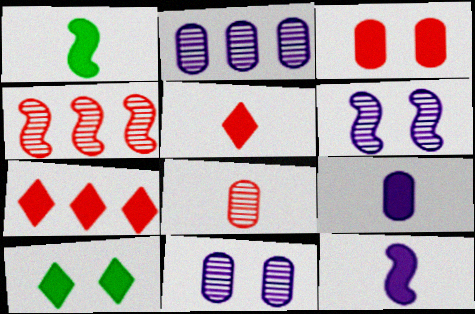[[1, 5, 9]]